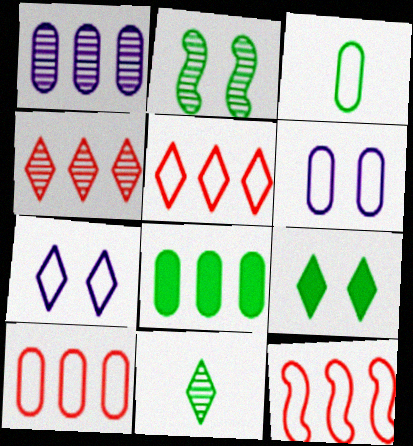[[1, 8, 10], 
[3, 6, 10], 
[3, 7, 12], 
[5, 10, 12]]